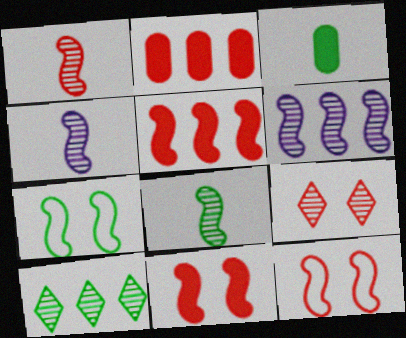[[1, 4, 8], 
[1, 5, 12], 
[3, 7, 10], 
[4, 5, 7]]